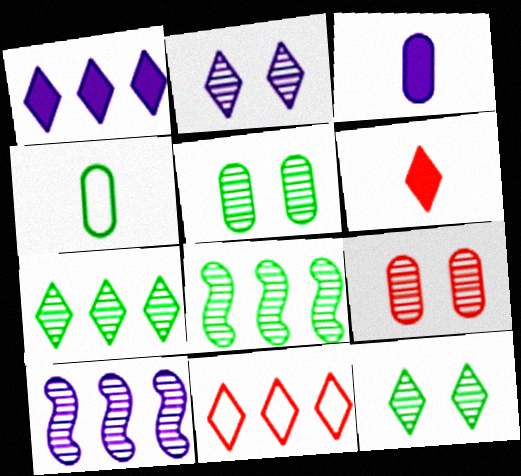[[1, 7, 11]]